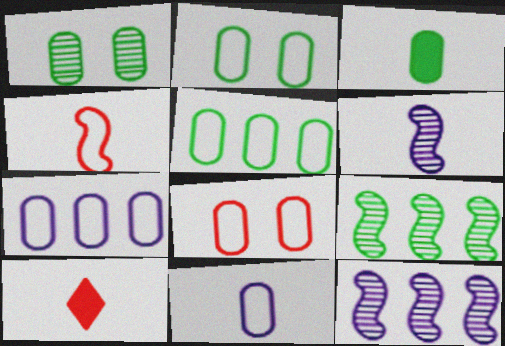[[1, 3, 5], 
[2, 10, 12], 
[5, 8, 11]]